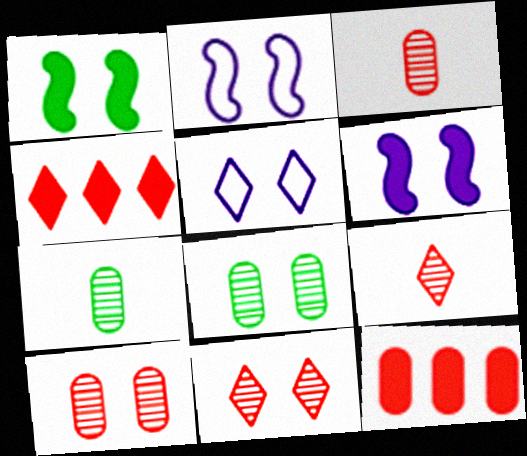[[1, 5, 10], 
[2, 4, 7]]